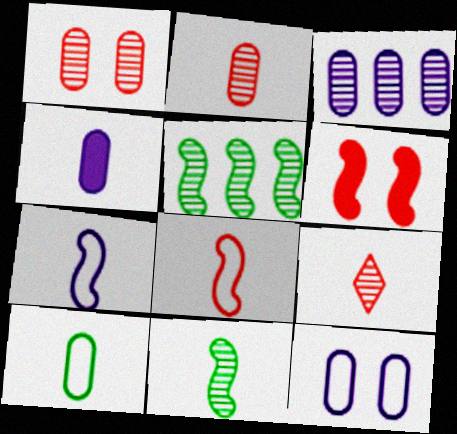[[2, 4, 10], 
[3, 4, 12], 
[5, 6, 7]]